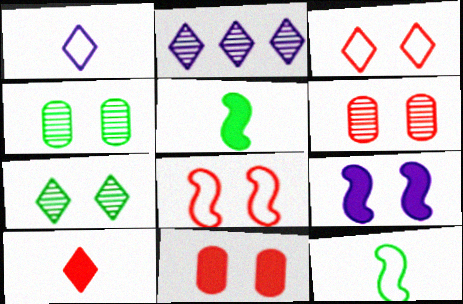[[2, 11, 12], 
[3, 4, 9]]